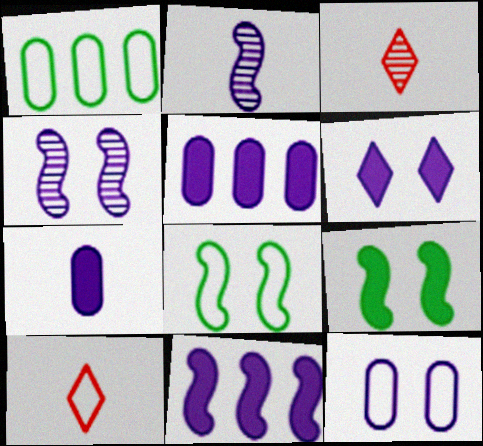[[3, 5, 8], 
[4, 6, 12], 
[6, 7, 11]]